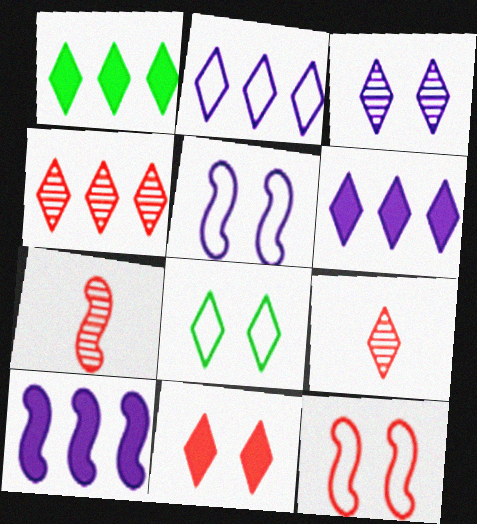[[1, 2, 4], 
[3, 8, 11], 
[6, 8, 9]]